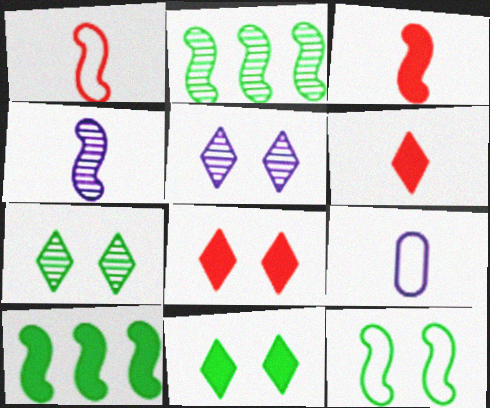[[2, 8, 9]]